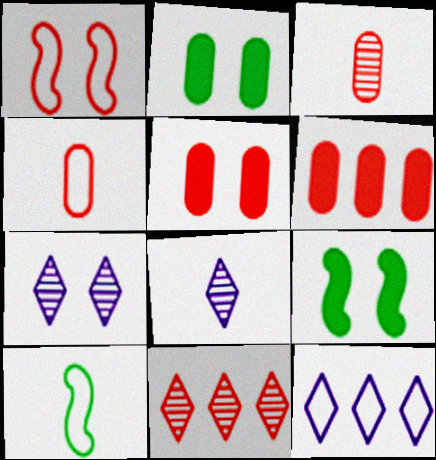[[1, 2, 7], 
[3, 9, 12], 
[6, 7, 10]]